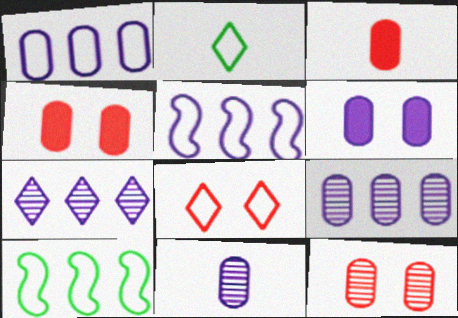[[1, 6, 11]]